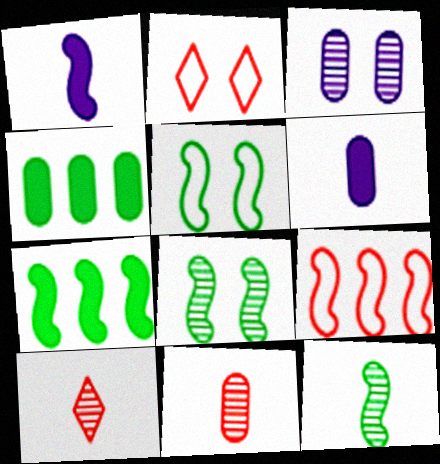[[1, 8, 9], 
[5, 7, 12]]